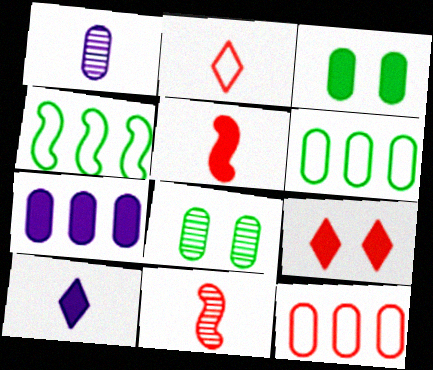[[1, 3, 12], 
[1, 4, 9], 
[9, 11, 12]]